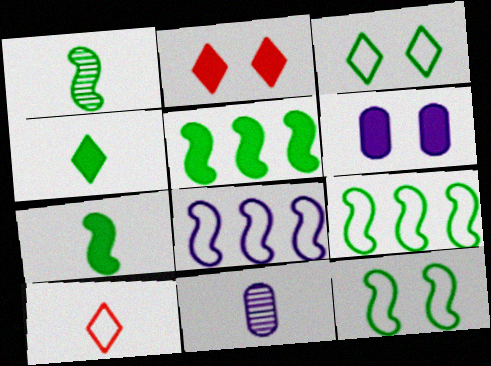[[1, 5, 12], 
[2, 9, 11], 
[7, 10, 11]]